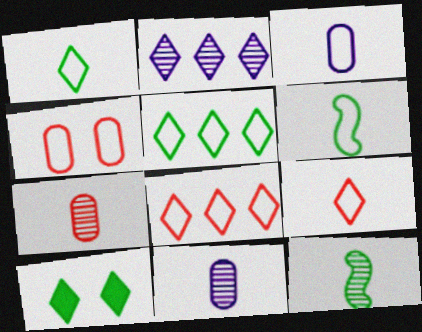[[2, 9, 10], 
[3, 6, 9]]